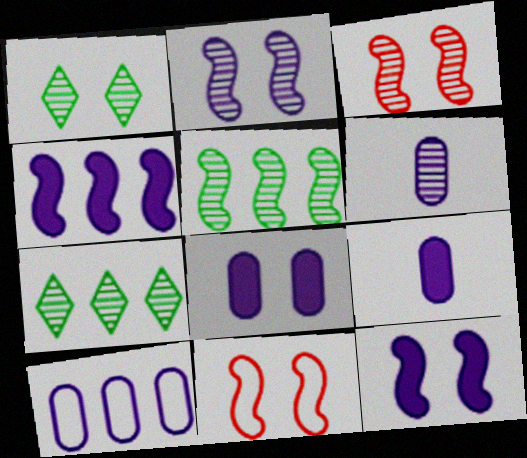[[1, 8, 11], 
[3, 6, 7], 
[6, 8, 10], 
[7, 9, 11]]